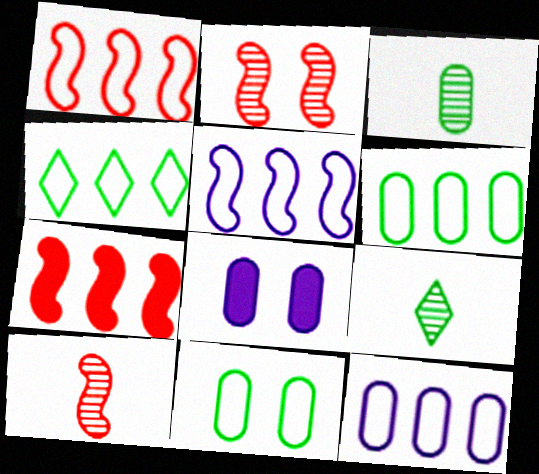[[1, 4, 12], 
[1, 8, 9], 
[4, 8, 10]]